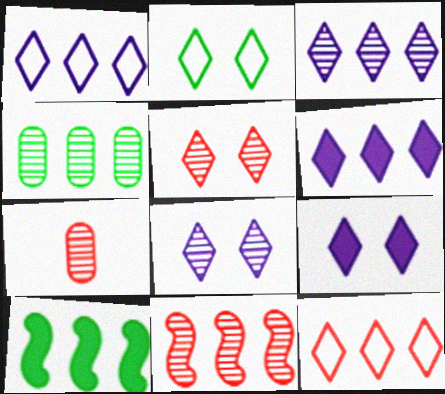[[1, 3, 6], 
[2, 5, 9], 
[3, 4, 11], 
[5, 7, 11]]